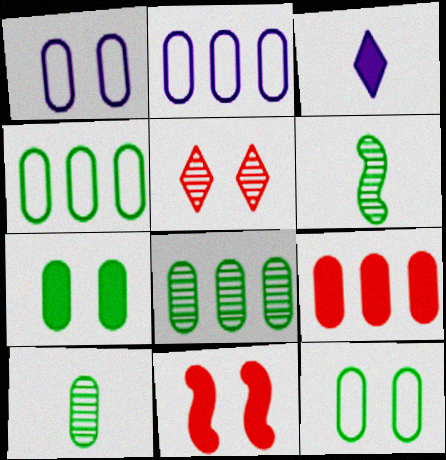[[1, 9, 10], 
[2, 8, 9], 
[4, 7, 10]]